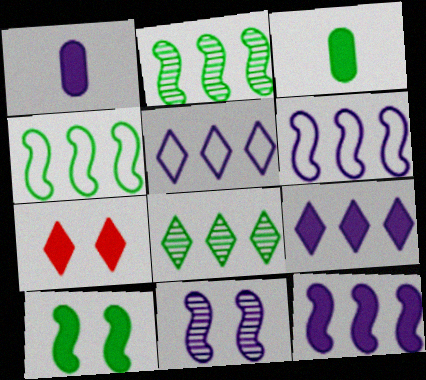[[1, 5, 11], 
[3, 7, 12]]